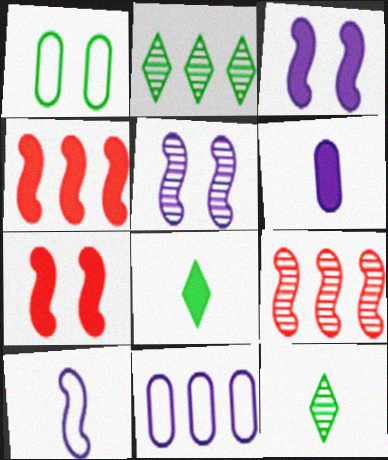[[2, 4, 11], 
[7, 11, 12]]